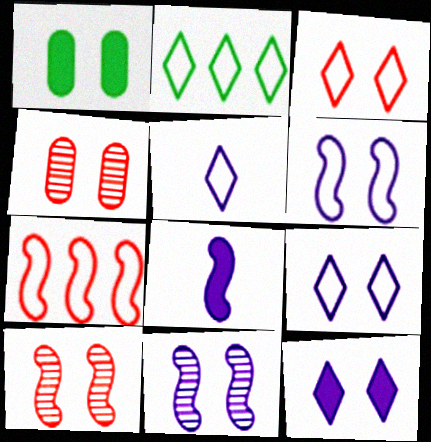[[1, 3, 11], 
[1, 9, 10], 
[2, 3, 5], 
[2, 4, 8]]